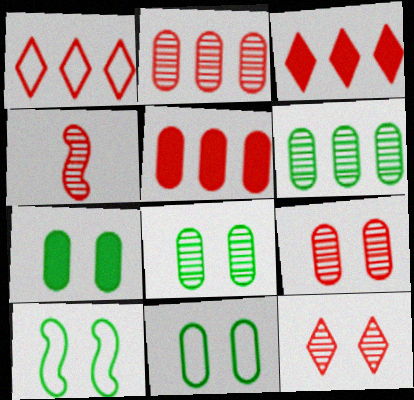[[2, 4, 12], 
[7, 8, 11]]